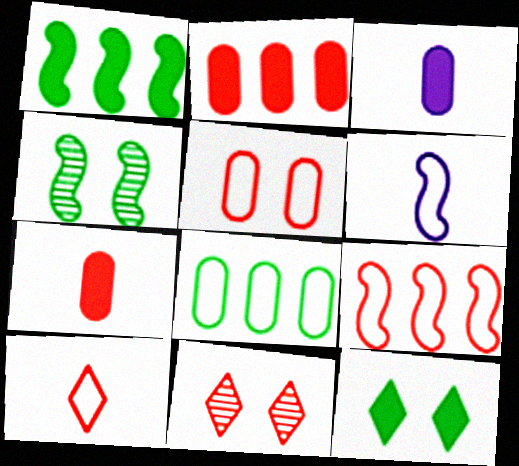[[5, 9, 10], 
[7, 9, 11]]